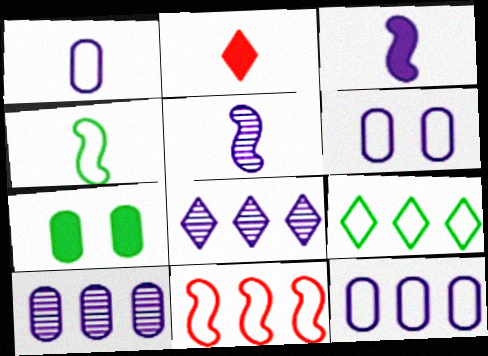[[1, 6, 12], 
[3, 6, 8], 
[9, 11, 12]]